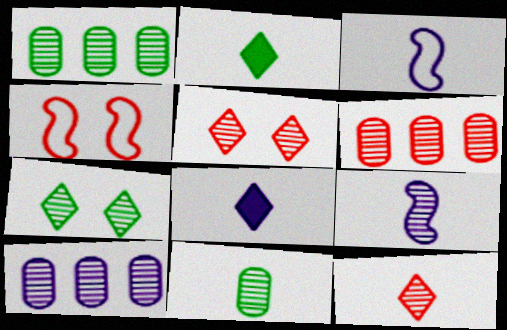[[1, 4, 8], 
[1, 5, 9], 
[1, 6, 10], 
[2, 4, 10], 
[6, 7, 9], 
[9, 11, 12]]